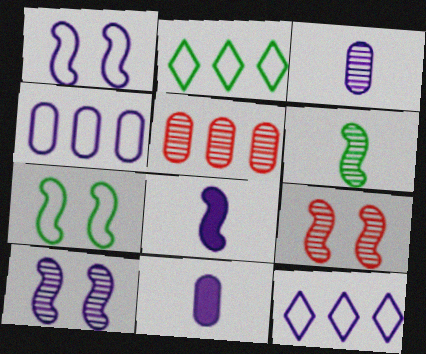[[2, 9, 11], 
[10, 11, 12]]